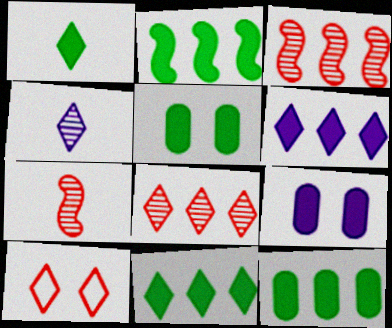[[1, 2, 5], 
[2, 11, 12], 
[4, 10, 11]]